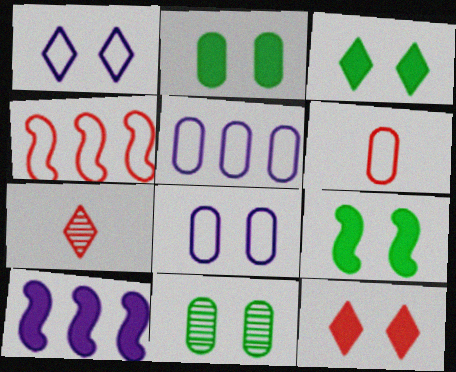[[2, 3, 9], 
[5, 7, 9]]